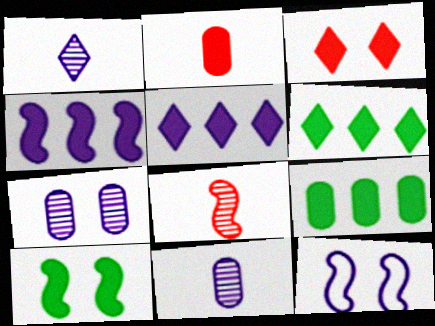[[2, 5, 10], 
[5, 11, 12]]